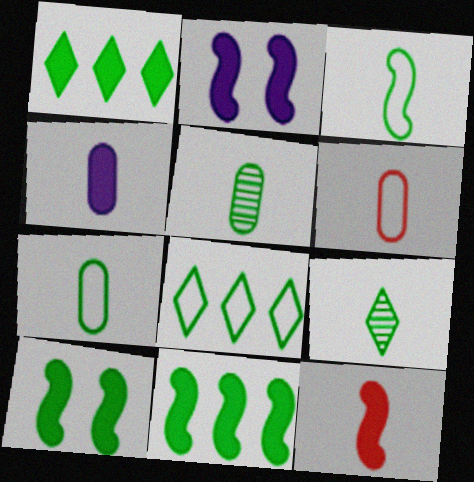[[2, 11, 12], 
[4, 5, 6], 
[5, 8, 10]]